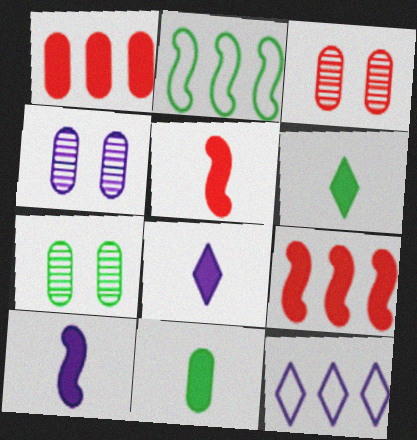[[2, 3, 8], 
[2, 6, 7], 
[3, 4, 7], 
[4, 10, 12], 
[5, 7, 12], 
[5, 8, 11]]